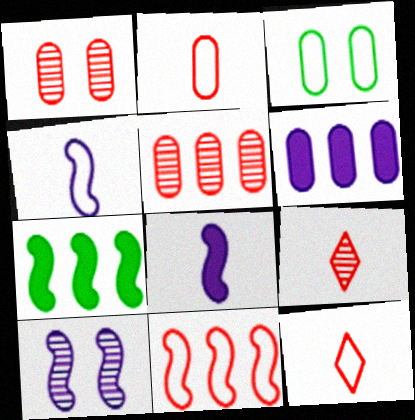[]